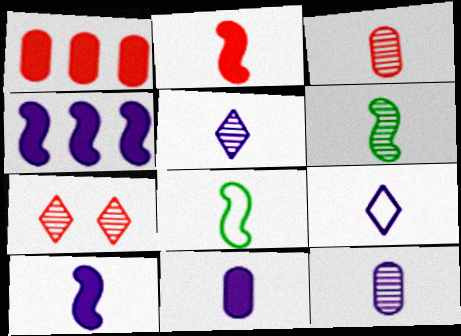[[3, 5, 6], 
[9, 10, 12]]